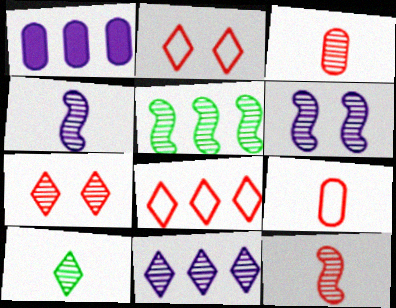[[1, 5, 8], 
[3, 4, 10], 
[5, 6, 12], 
[7, 10, 11]]